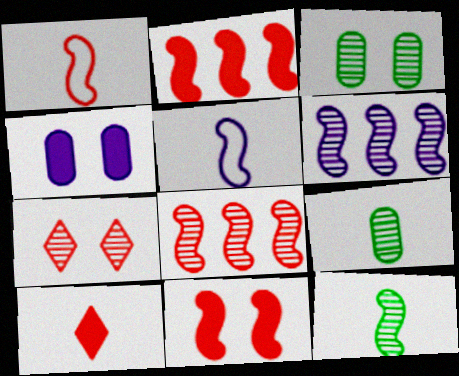[[1, 8, 11], 
[5, 9, 10], 
[6, 7, 9]]